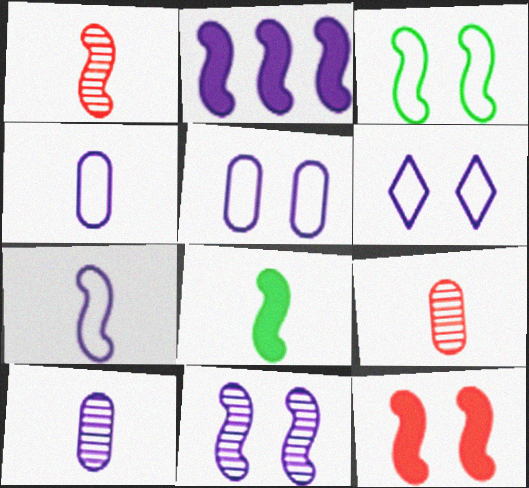[[1, 2, 3], 
[1, 7, 8], 
[2, 6, 10], 
[2, 7, 11], 
[2, 8, 12], 
[3, 11, 12]]